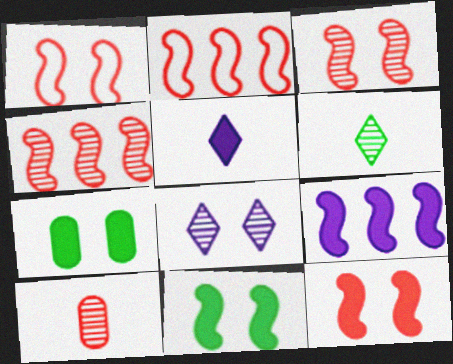[[1, 3, 12], 
[1, 7, 8]]